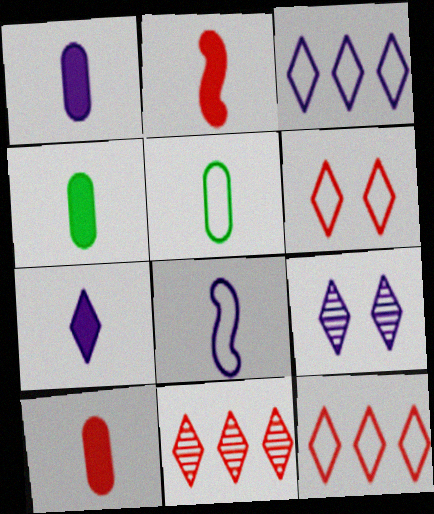[[1, 4, 10], 
[2, 4, 7], 
[3, 7, 9]]